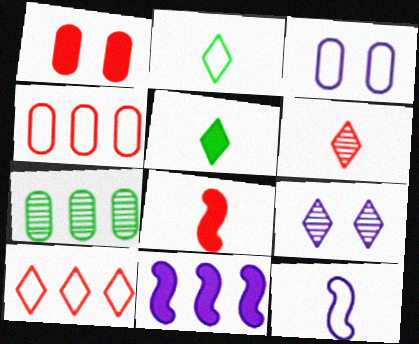[[1, 5, 11], 
[5, 9, 10], 
[7, 10, 11]]